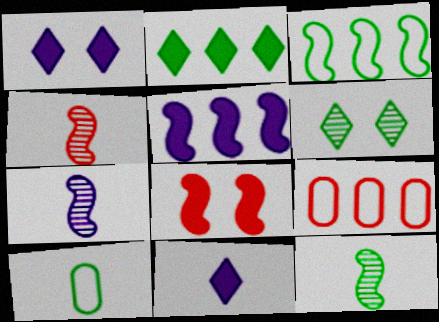[[1, 9, 12], 
[3, 7, 8], 
[4, 7, 12], 
[4, 10, 11]]